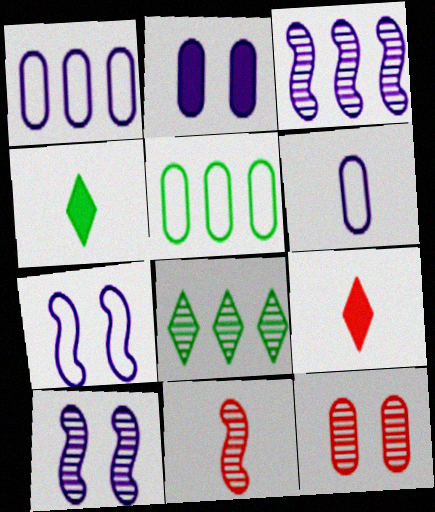[[4, 6, 11], 
[5, 9, 10]]